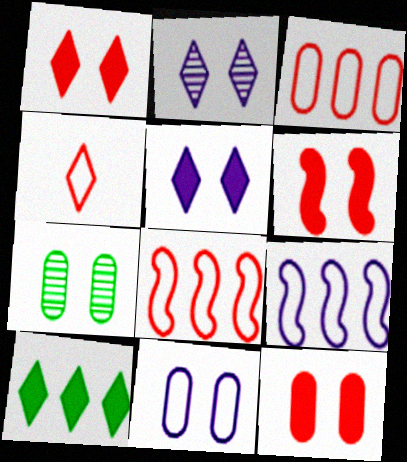[[1, 6, 12], 
[2, 4, 10], 
[7, 11, 12]]